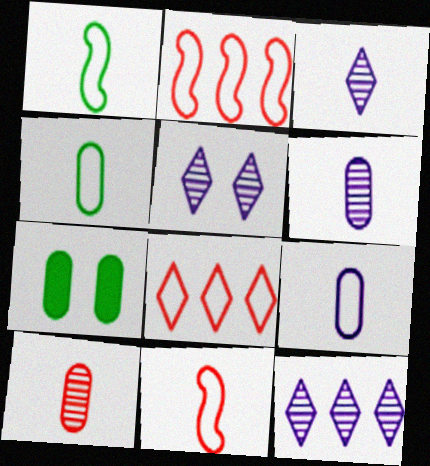[[2, 3, 7], 
[3, 5, 12], 
[7, 11, 12]]